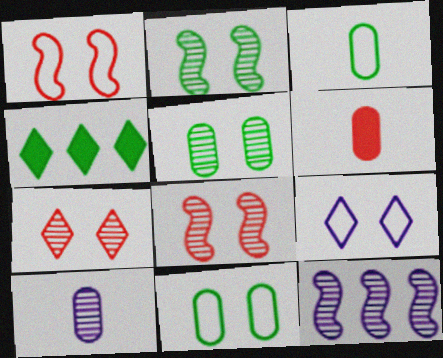[[1, 4, 10], 
[1, 9, 11], 
[2, 3, 4], 
[3, 6, 10]]